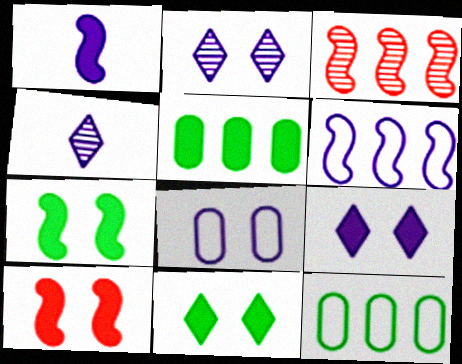[[4, 10, 12]]